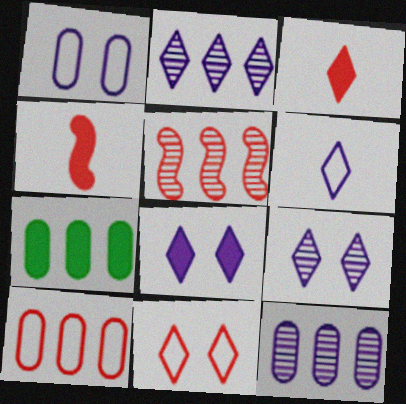[[2, 6, 8], 
[4, 7, 8], 
[7, 10, 12]]